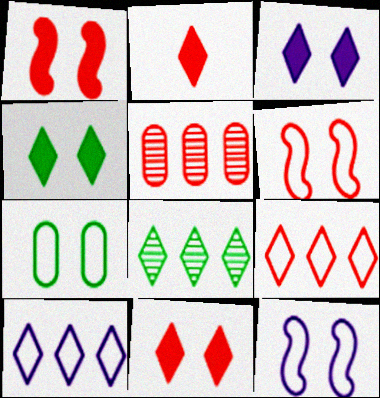[[2, 5, 6], 
[3, 4, 11]]